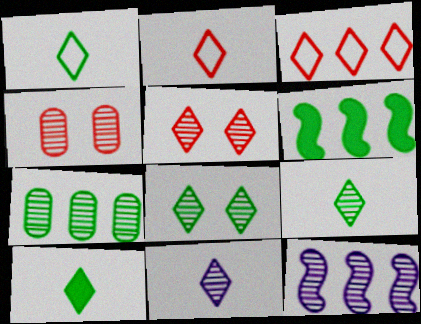[[1, 9, 10], 
[2, 10, 11], 
[4, 9, 12]]